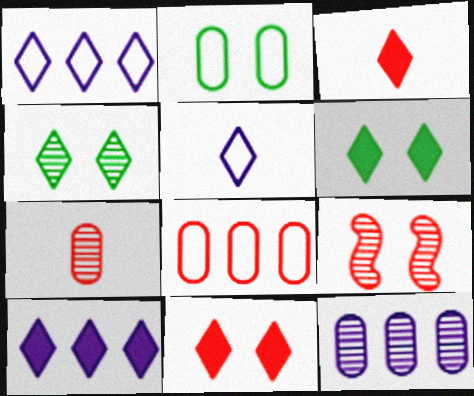[[1, 3, 4], 
[3, 6, 10], 
[3, 8, 9]]